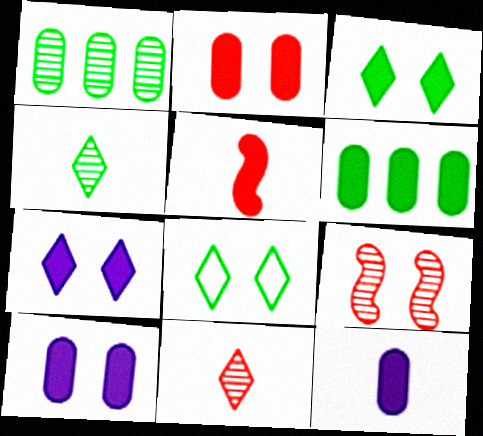[[2, 6, 12], 
[5, 6, 7], 
[8, 9, 10]]